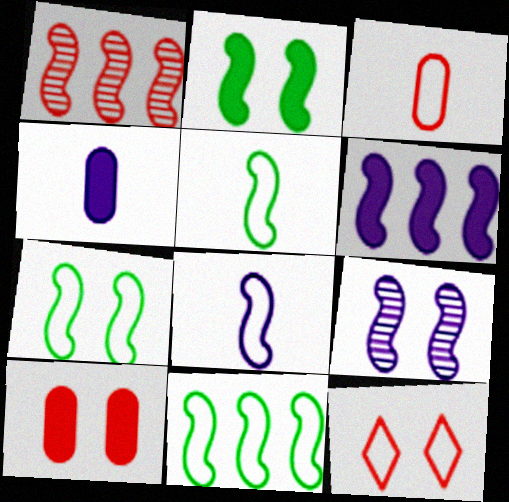[[1, 2, 8], 
[1, 6, 11], 
[5, 7, 11], 
[6, 8, 9]]